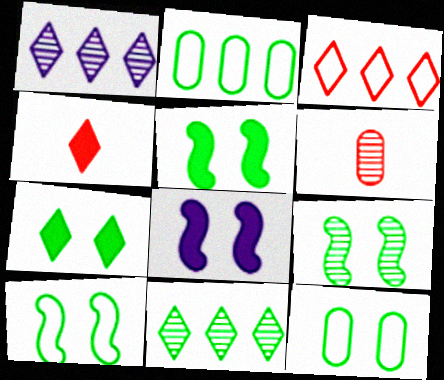[[1, 6, 9], 
[5, 9, 10], 
[7, 9, 12]]